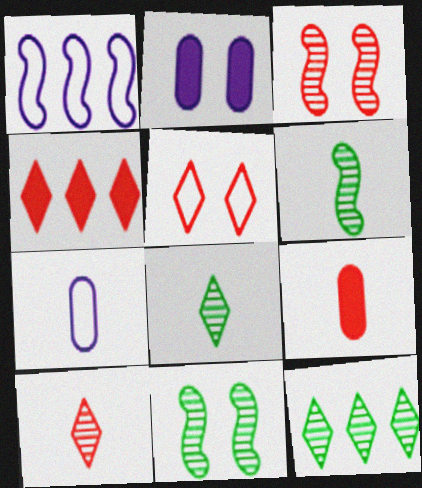[[2, 5, 11], 
[4, 5, 10], 
[4, 7, 11]]